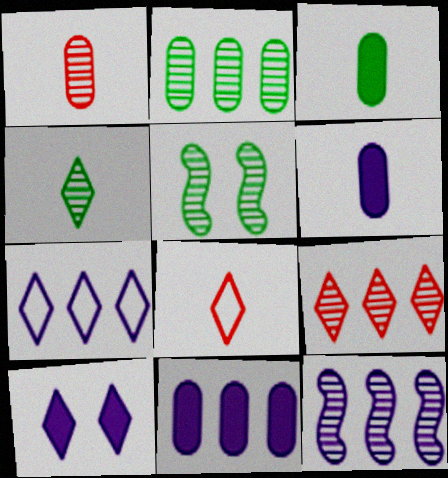[[2, 4, 5], 
[2, 9, 12], 
[5, 8, 11], 
[7, 11, 12]]